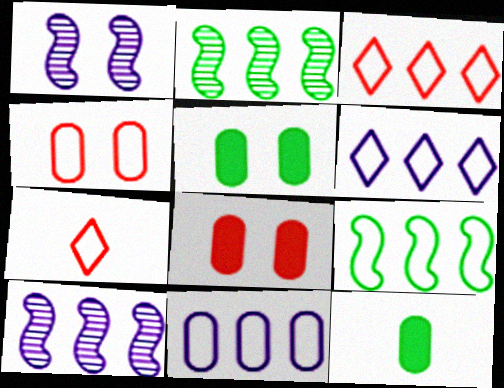[[1, 3, 12], 
[3, 9, 11], 
[5, 7, 10]]